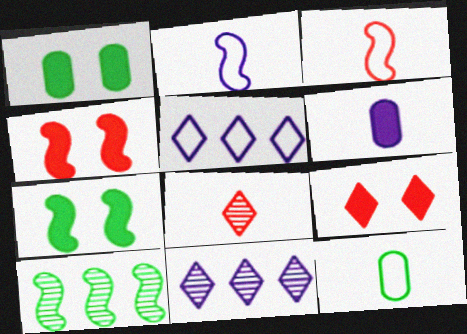[[1, 3, 11], 
[2, 4, 10], 
[4, 11, 12]]